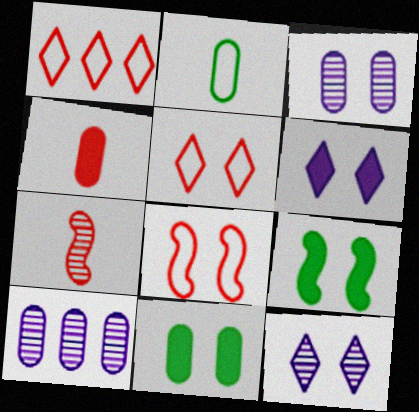[[3, 5, 9], 
[8, 11, 12]]